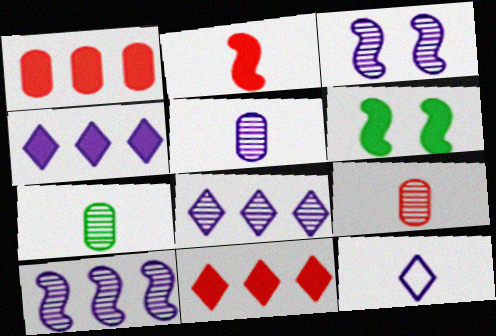[[2, 7, 12], 
[3, 5, 8], 
[5, 7, 9]]